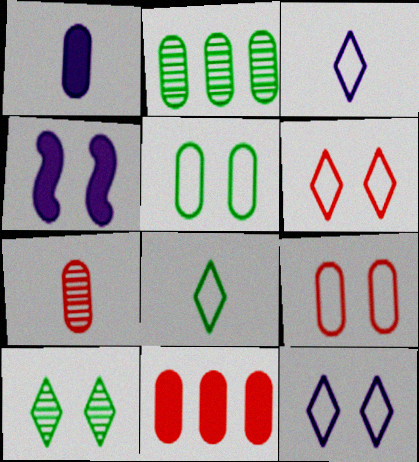[[1, 2, 9], 
[4, 9, 10], 
[7, 9, 11]]